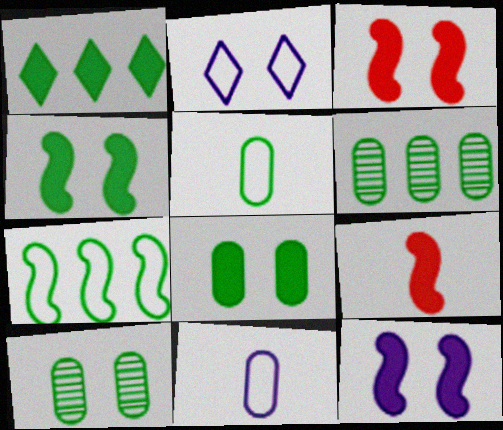[[1, 6, 7], 
[2, 3, 10], 
[2, 6, 9], 
[3, 4, 12], 
[5, 6, 8]]